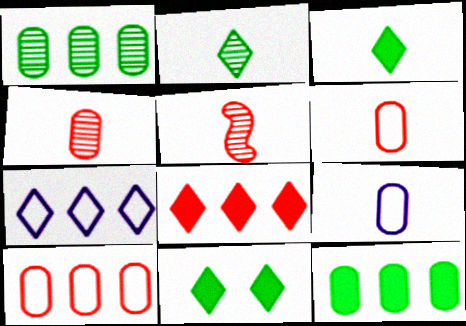[[3, 5, 9]]